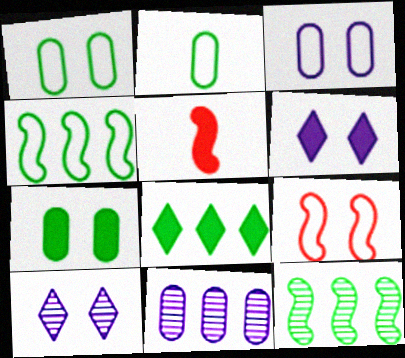[[7, 9, 10]]